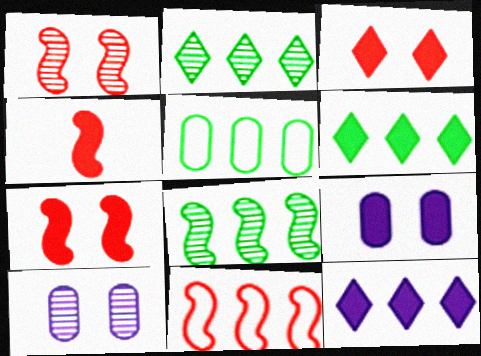[[1, 4, 11], 
[4, 6, 9], 
[5, 6, 8]]